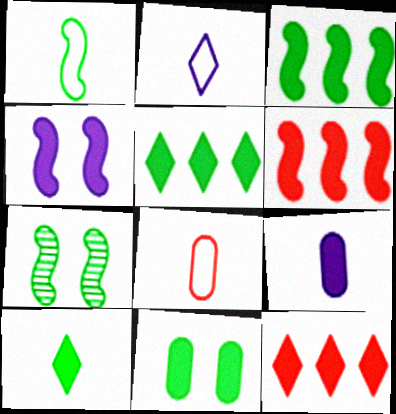[[1, 2, 8], 
[1, 3, 7], 
[3, 10, 11]]